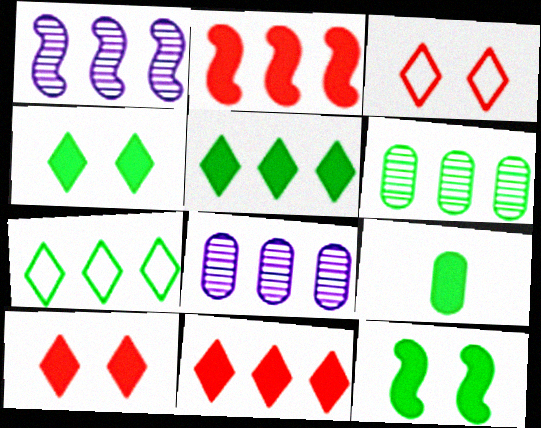[[1, 3, 9], 
[2, 7, 8], 
[5, 9, 12]]